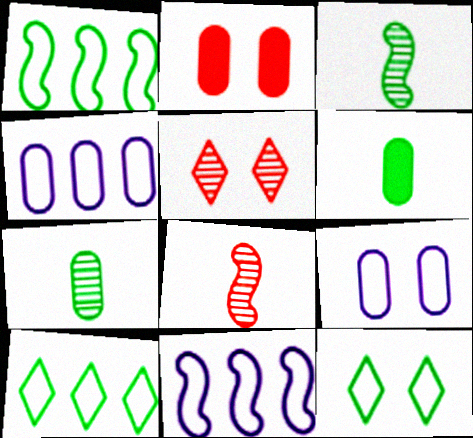[[2, 4, 7], 
[5, 6, 11]]